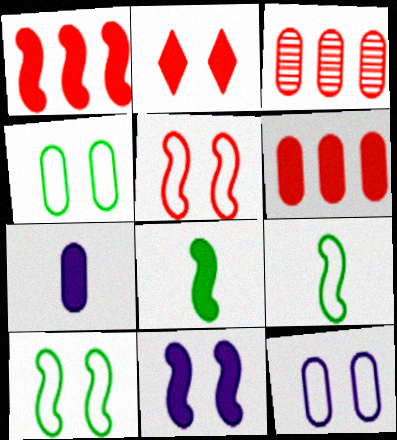[[1, 8, 11], 
[3, 4, 7]]